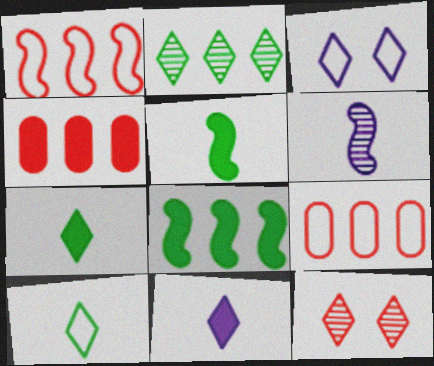[]